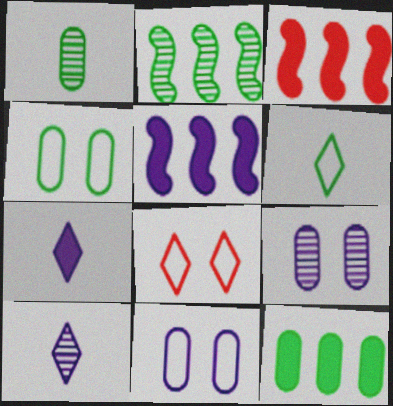[[1, 4, 12], 
[1, 5, 8], 
[3, 4, 10], 
[3, 6, 9], 
[5, 10, 11]]